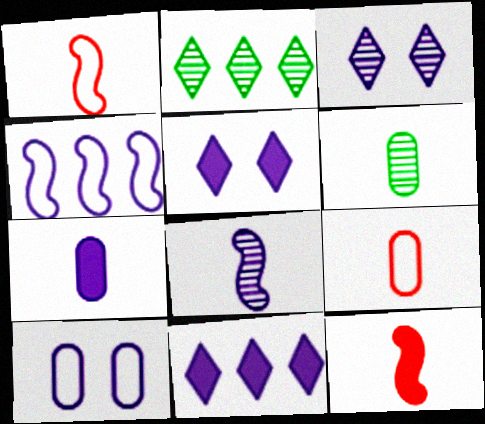[[2, 10, 12], 
[3, 4, 7], 
[6, 7, 9], 
[8, 10, 11]]